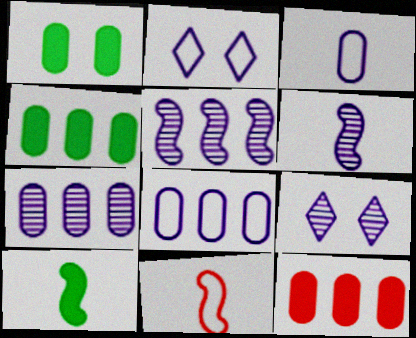[[4, 9, 11], 
[6, 7, 9], 
[6, 10, 11]]